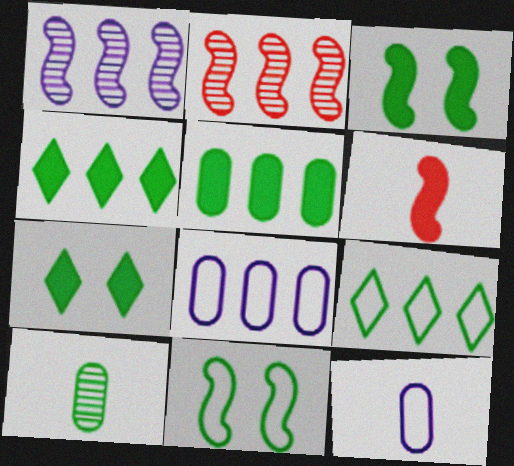[[1, 6, 11], 
[2, 4, 8], 
[2, 7, 12], 
[3, 9, 10], 
[4, 10, 11]]